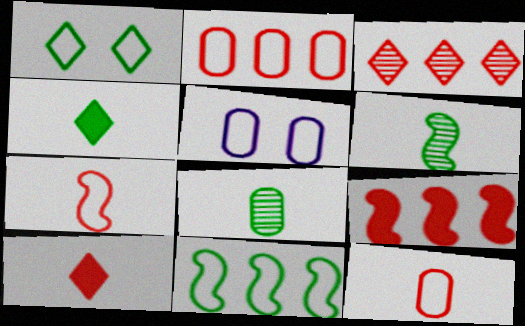[[2, 3, 9]]